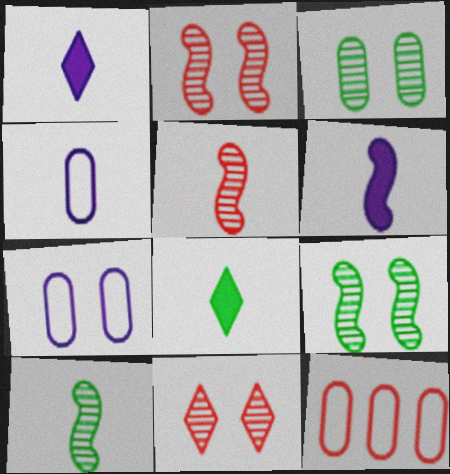[[1, 9, 12], 
[4, 5, 8]]